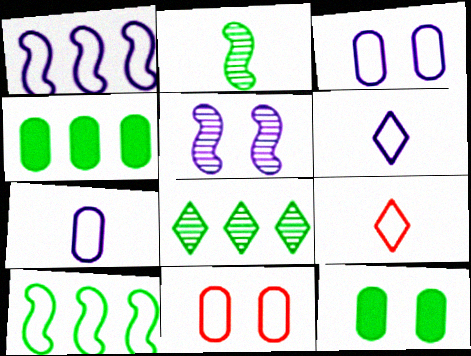[[1, 3, 6], 
[3, 9, 10], 
[4, 5, 9], 
[4, 8, 10], 
[6, 10, 11]]